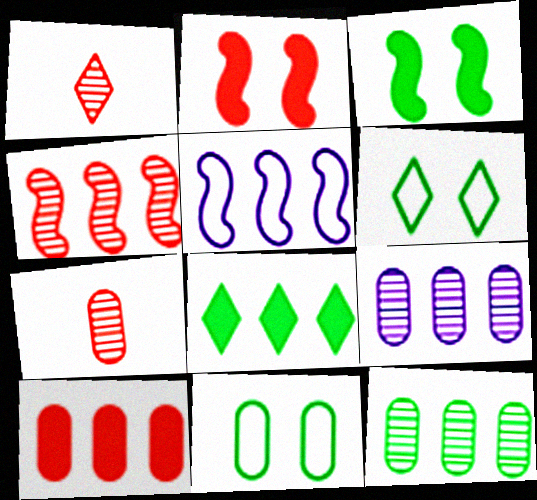[]